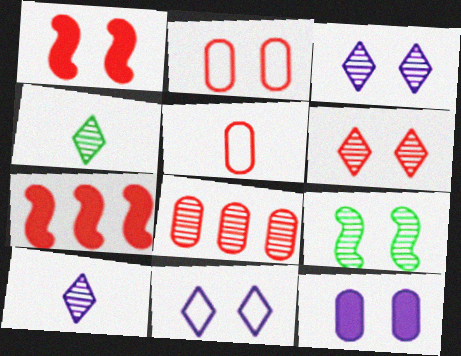[[1, 2, 6], 
[5, 6, 7], 
[8, 9, 10]]